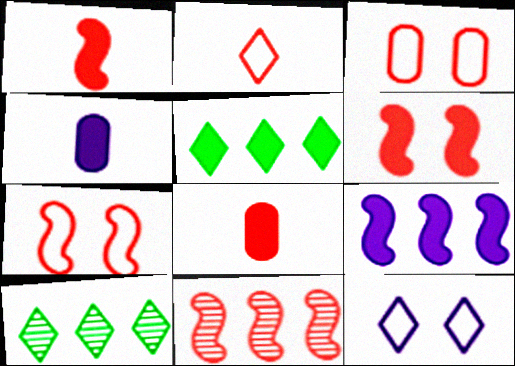[[1, 7, 11], 
[4, 5, 6], 
[4, 7, 10]]